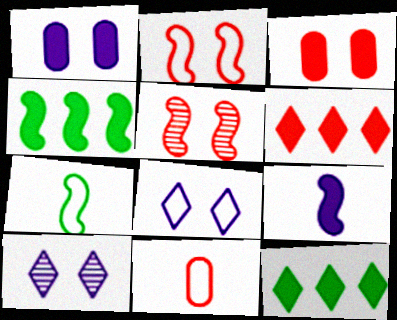[[3, 9, 12], 
[4, 10, 11], 
[5, 6, 11]]